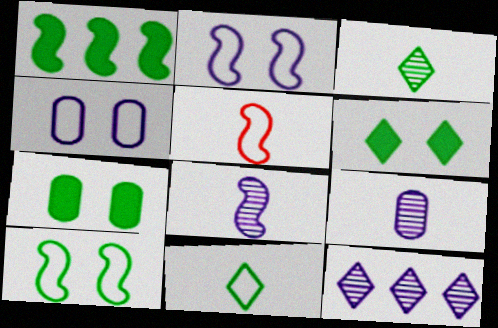[[5, 7, 12]]